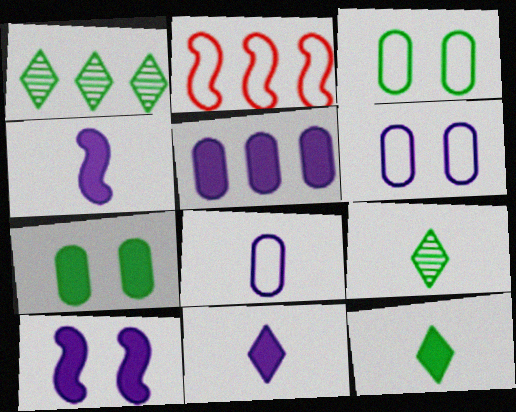[[1, 2, 5], 
[5, 10, 11]]